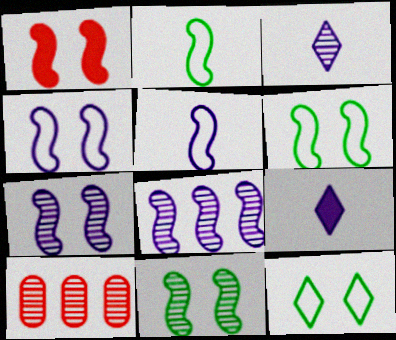[[1, 2, 8], 
[1, 4, 11], 
[1, 6, 7], 
[3, 10, 11], 
[6, 9, 10]]